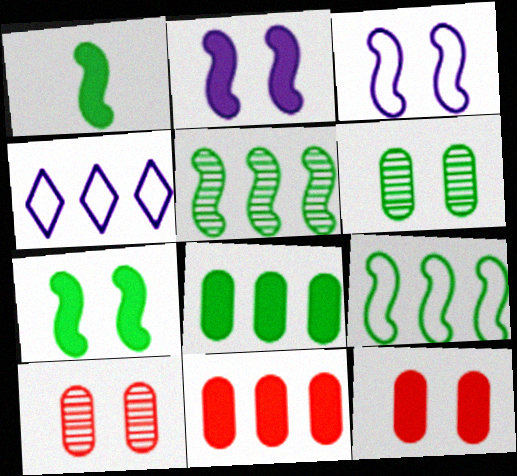[[1, 4, 10], 
[4, 5, 11]]